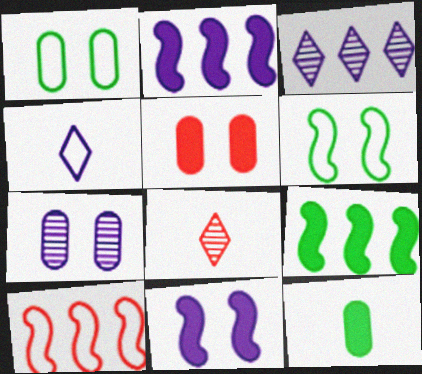[[1, 2, 8], 
[1, 4, 10], 
[1, 5, 7], 
[2, 4, 7], 
[5, 8, 10]]